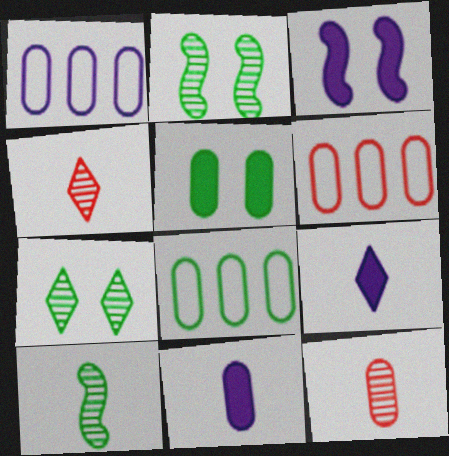[[1, 5, 12], 
[1, 6, 8], 
[2, 6, 9], 
[3, 4, 8]]